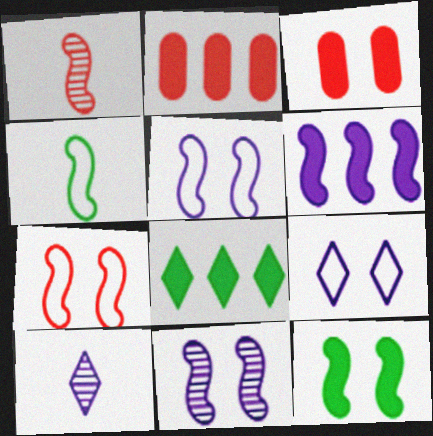[[2, 6, 8], 
[7, 11, 12]]